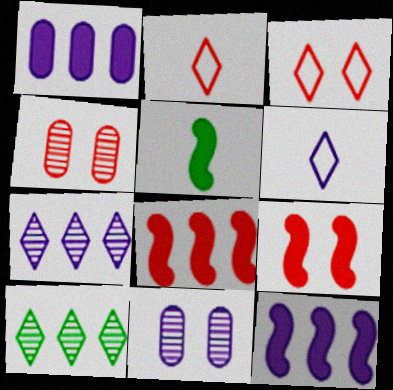[[2, 4, 8], 
[3, 4, 9], 
[5, 9, 12], 
[6, 11, 12]]